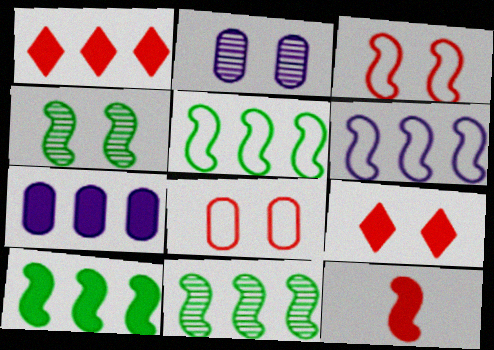[[1, 7, 10], 
[4, 6, 12], 
[5, 10, 11]]